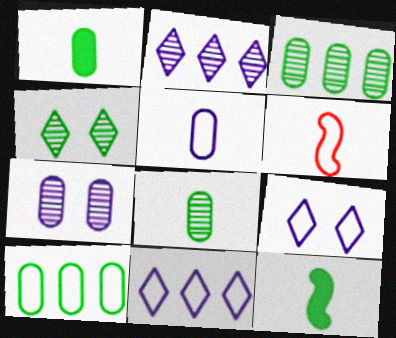[[4, 10, 12], 
[6, 9, 10]]